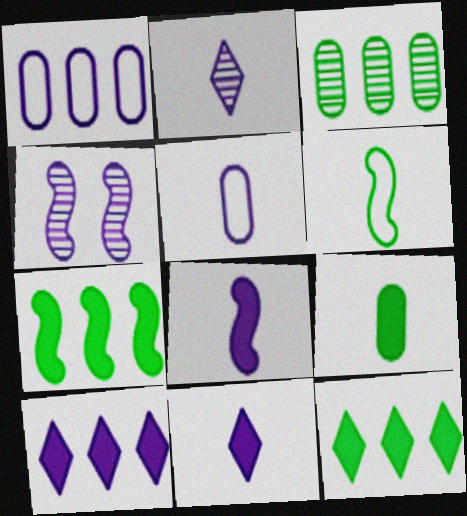[[1, 4, 11], 
[2, 5, 8], 
[4, 5, 10]]